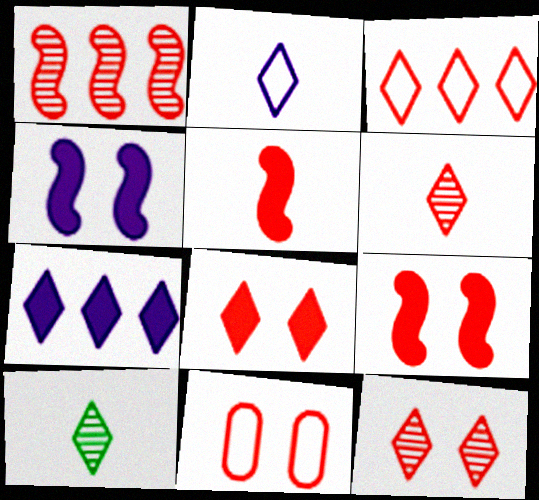[[3, 6, 8], 
[9, 11, 12]]